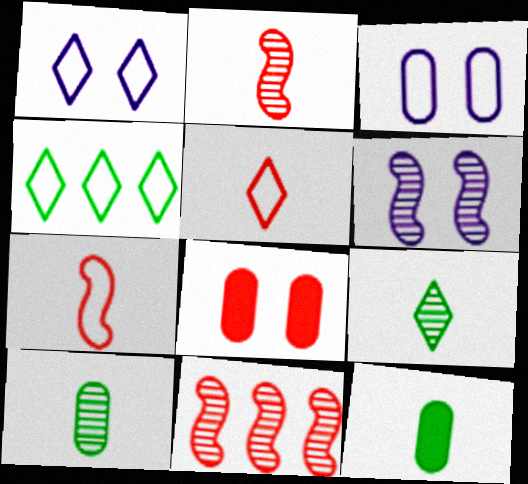[[1, 4, 5], 
[1, 11, 12], 
[3, 4, 7], 
[5, 8, 11]]